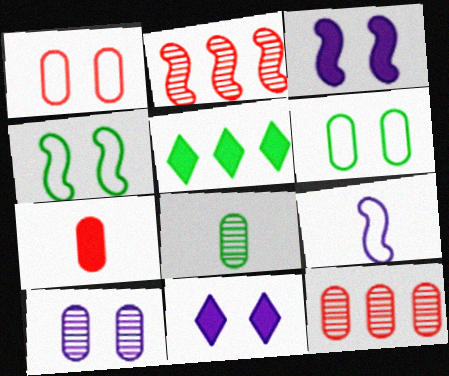[[1, 7, 12], 
[3, 5, 7], 
[4, 5, 8], 
[8, 10, 12]]